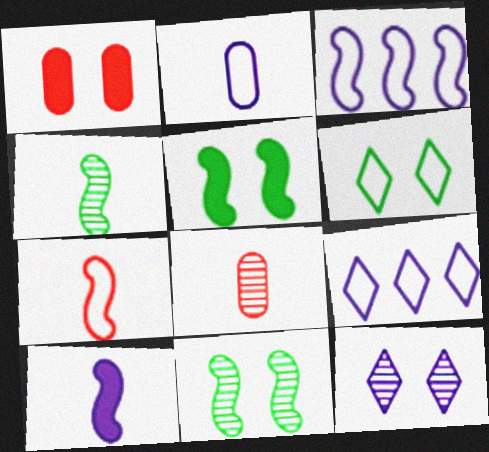[[1, 4, 9], 
[4, 7, 10], 
[5, 8, 9]]